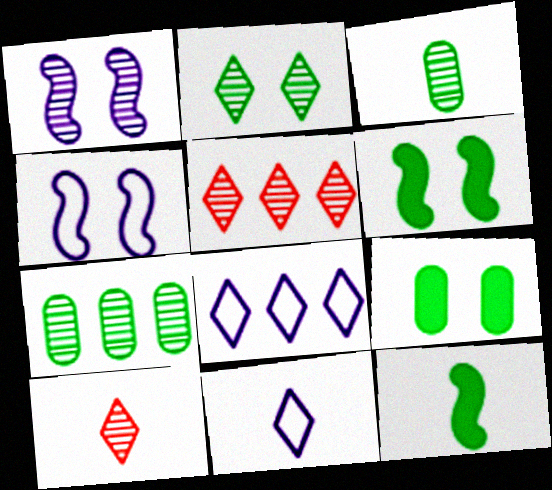[[1, 3, 5], 
[1, 7, 10]]